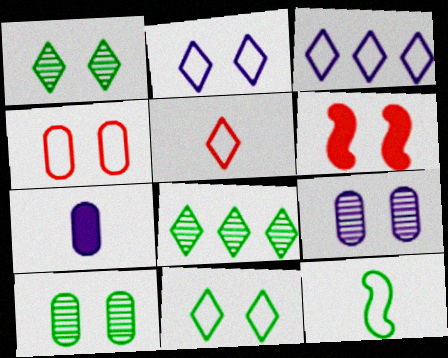[[2, 6, 10], 
[3, 4, 12], 
[3, 5, 11], 
[6, 9, 11]]